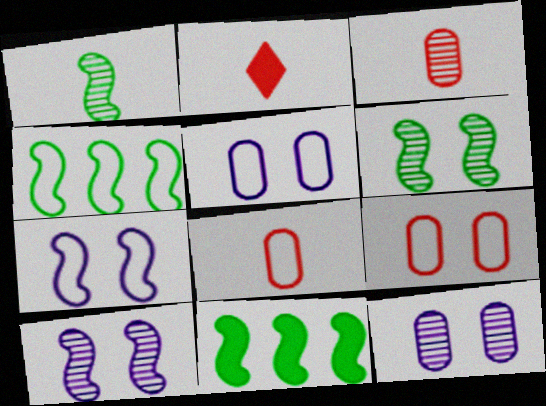[[2, 4, 12]]